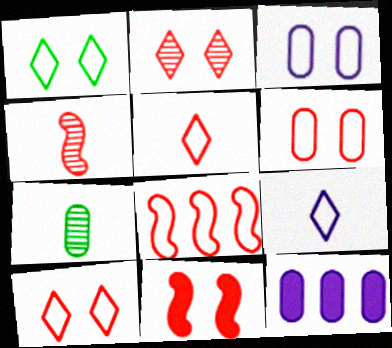[[1, 4, 12], 
[2, 6, 11], 
[4, 8, 11], 
[5, 6, 8], 
[6, 7, 12]]